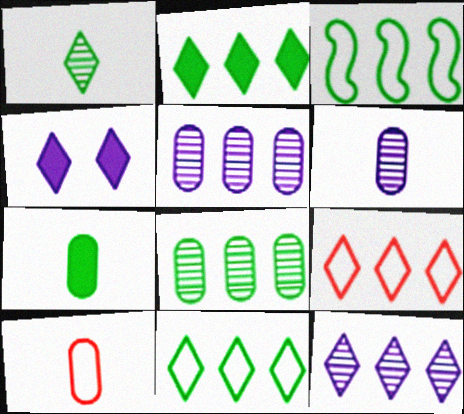[[1, 4, 9], 
[2, 3, 8], 
[2, 9, 12], 
[6, 7, 10]]